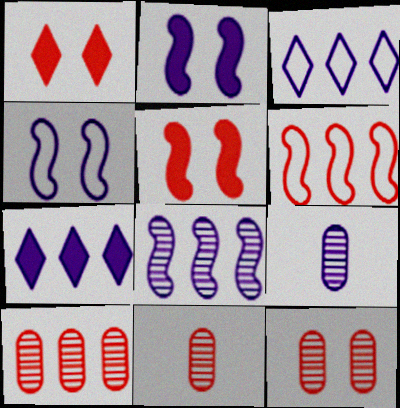[[1, 6, 11], 
[2, 3, 9], 
[4, 7, 9], 
[10, 11, 12]]